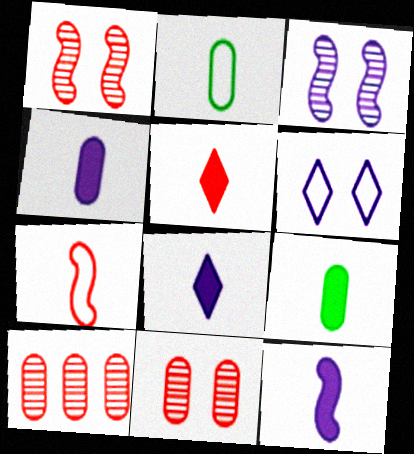[[4, 8, 12], 
[5, 9, 12]]